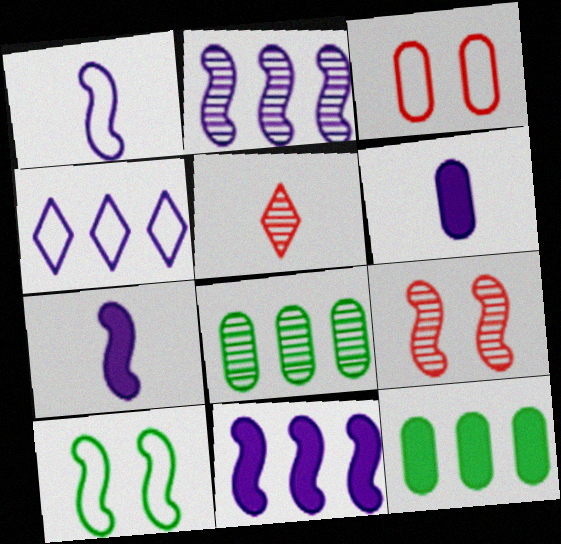[[3, 6, 8]]